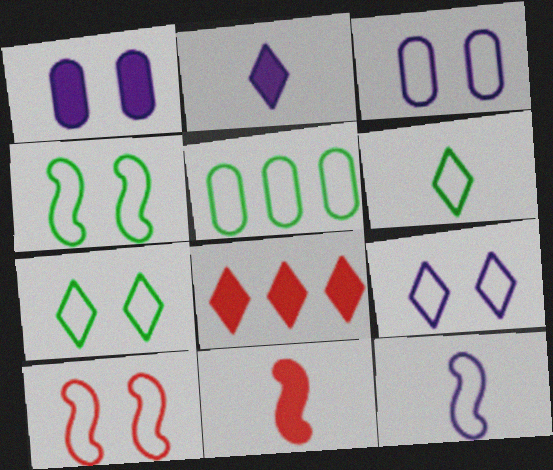[[3, 7, 10], 
[4, 5, 6]]